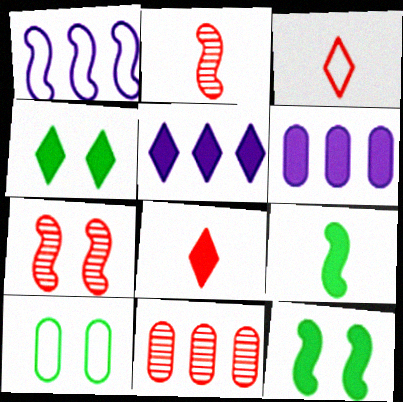[[1, 2, 12], 
[1, 3, 10], 
[1, 7, 9], 
[2, 5, 10], 
[4, 5, 8], 
[6, 8, 12]]